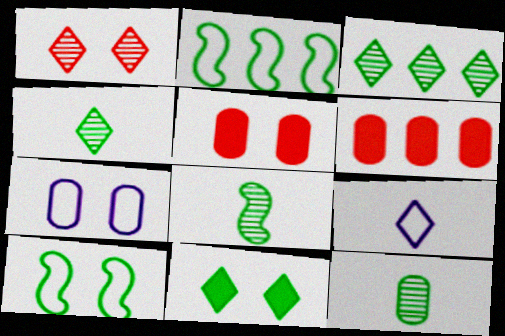[[2, 11, 12], 
[4, 8, 12], 
[6, 7, 12]]